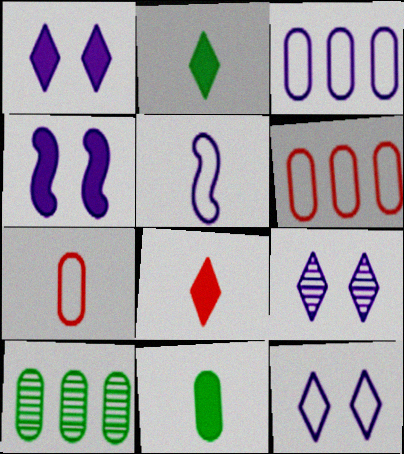[[1, 9, 12], 
[3, 5, 12]]